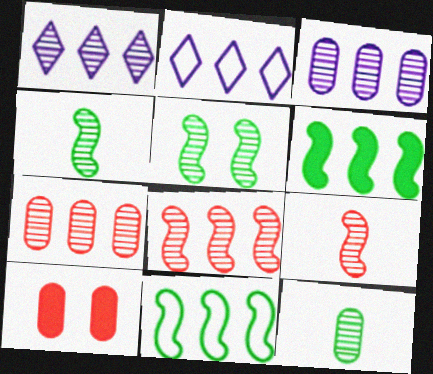[[2, 4, 10], 
[2, 6, 7]]